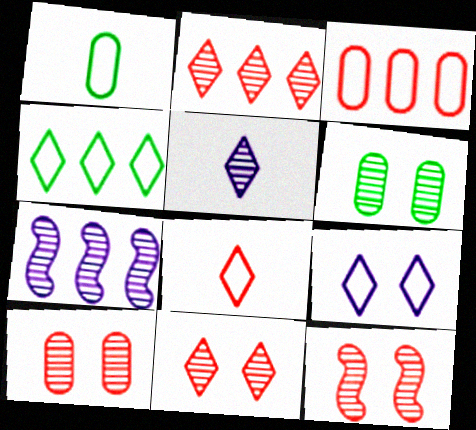[[4, 8, 9], 
[10, 11, 12]]